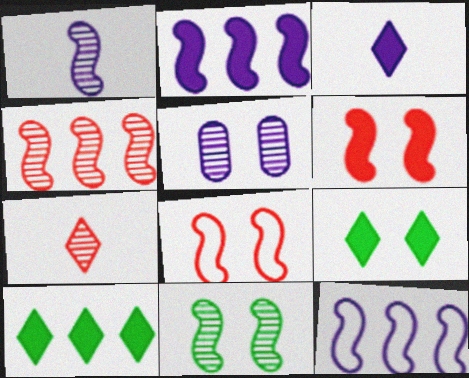[[1, 4, 11], 
[3, 5, 12], 
[5, 8, 9]]